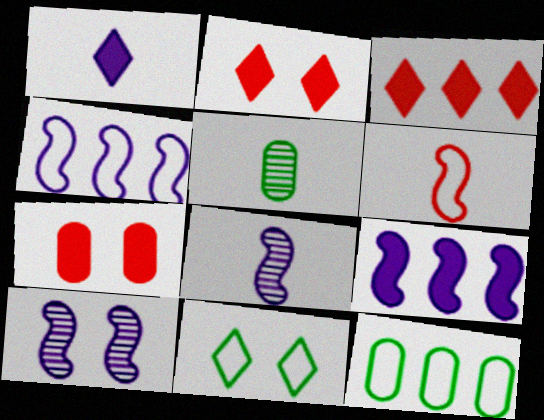[[1, 5, 6], 
[2, 4, 5], 
[2, 8, 12], 
[7, 10, 11]]